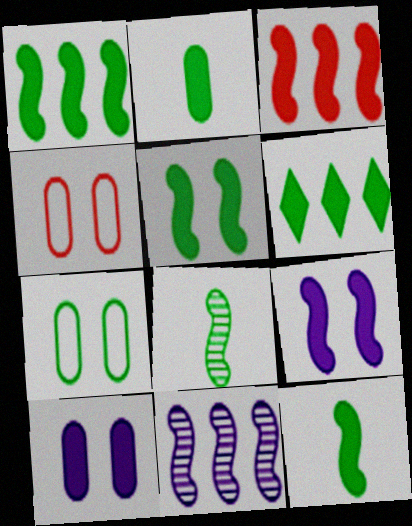[[1, 5, 12], 
[2, 5, 6], 
[3, 9, 12], 
[6, 7, 8]]